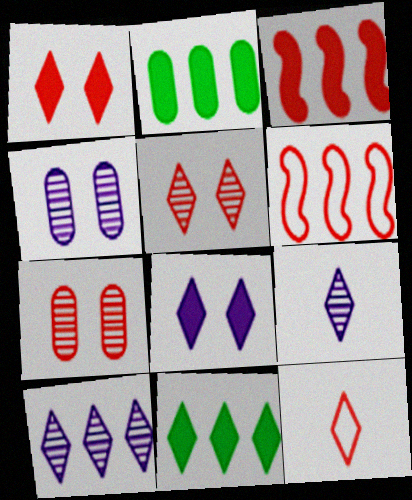[[2, 6, 10], 
[3, 7, 12]]